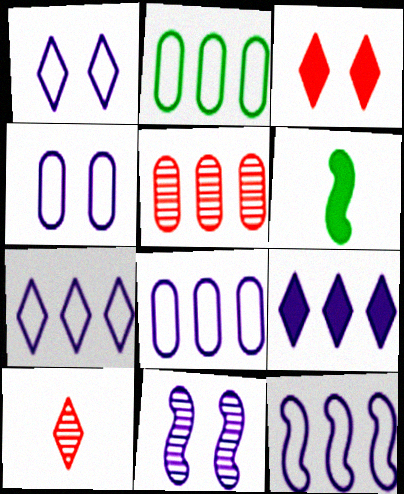[[1, 5, 6], 
[7, 8, 12]]